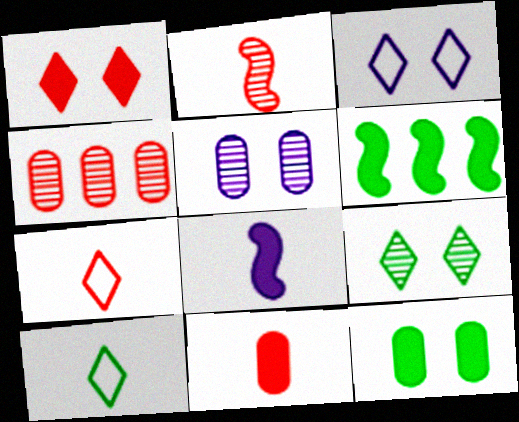[[1, 3, 9], 
[2, 7, 11], 
[5, 6, 7]]